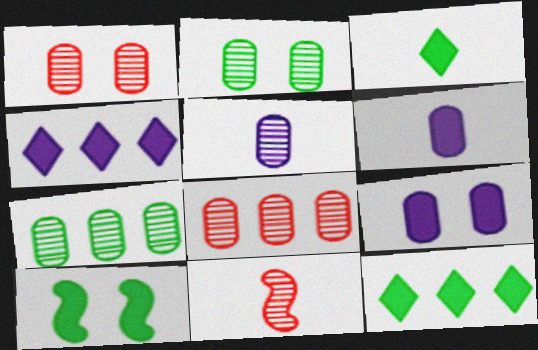[[1, 5, 7], 
[2, 5, 8]]